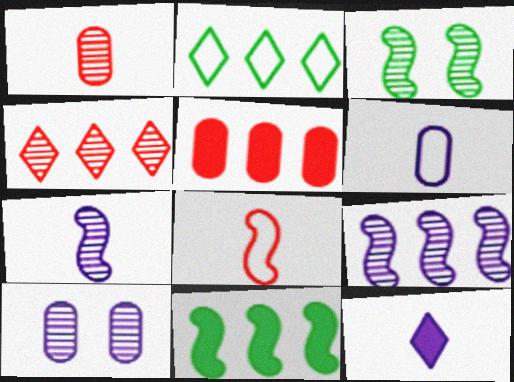[[2, 5, 9], 
[6, 7, 12]]